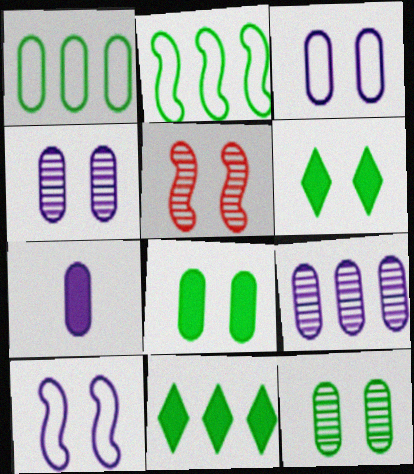[[3, 5, 6], 
[3, 7, 9]]